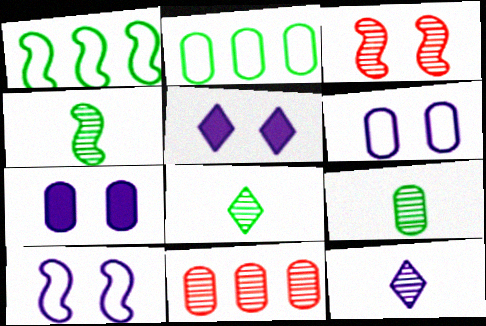[[4, 8, 9]]